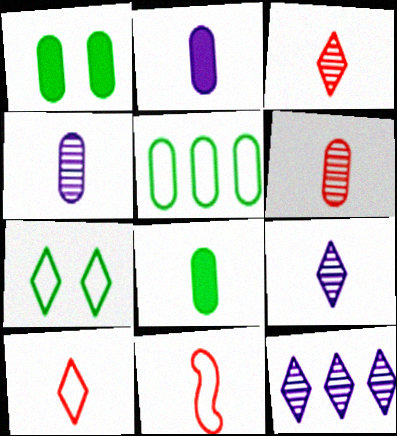[[1, 11, 12], 
[8, 9, 11]]